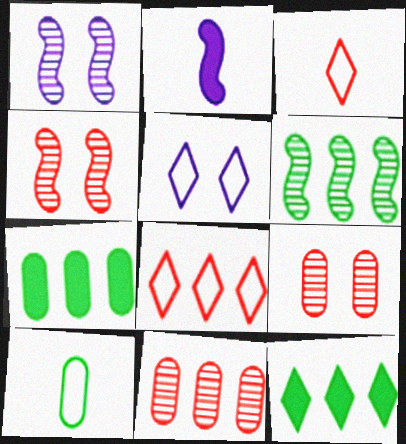[[1, 3, 7]]